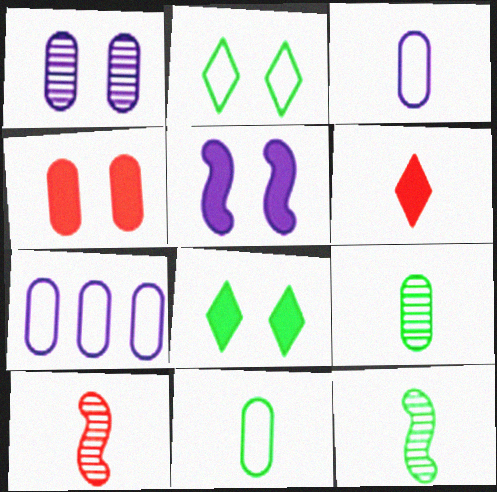[[3, 6, 12], 
[4, 5, 8], 
[4, 7, 9], 
[7, 8, 10]]